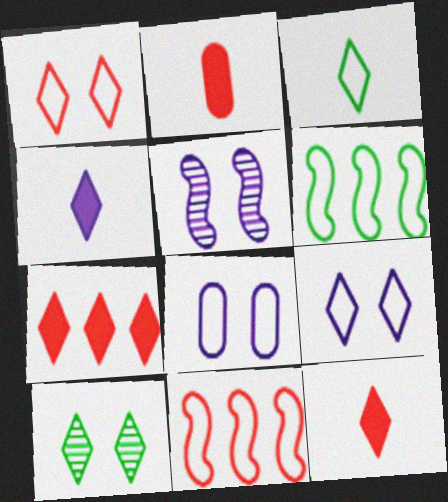[[3, 8, 11]]